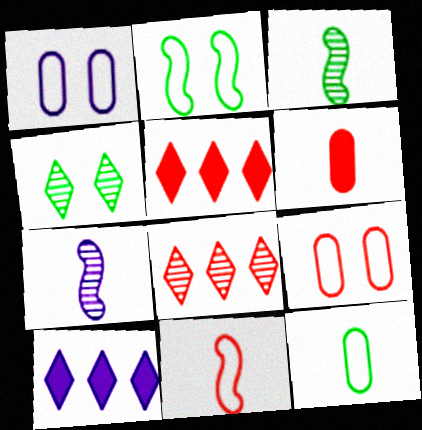[[1, 3, 5], 
[1, 7, 10], 
[3, 9, 10]]